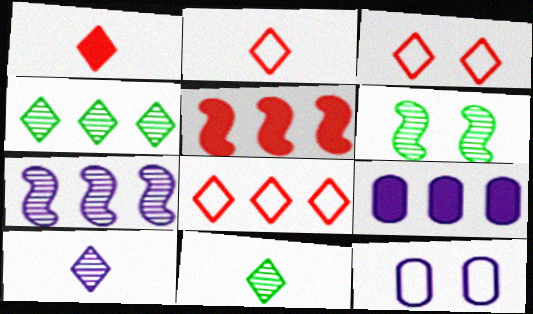[[2, 3, 8], 
[2, 6, 9], 
[5, 11, 12]]